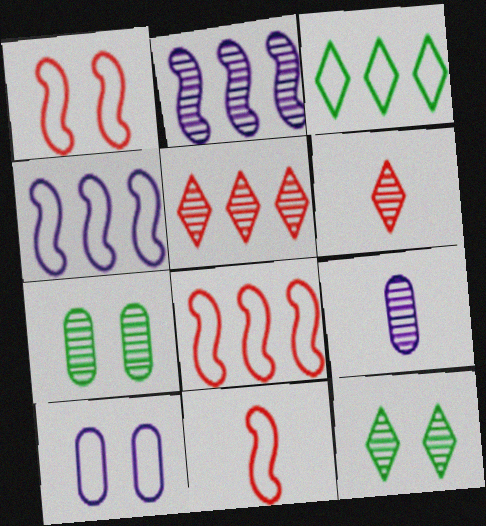[[1, 8, 11], 
[2, 6, 7], 
[3, 10, 11]]